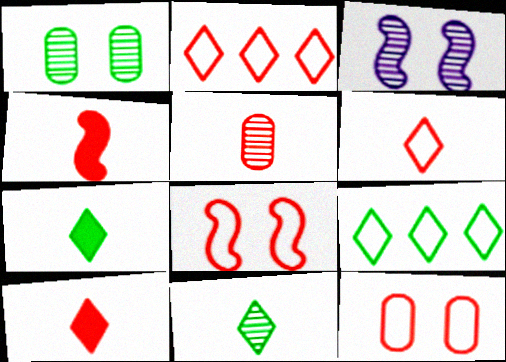[[4, 5, 6]]